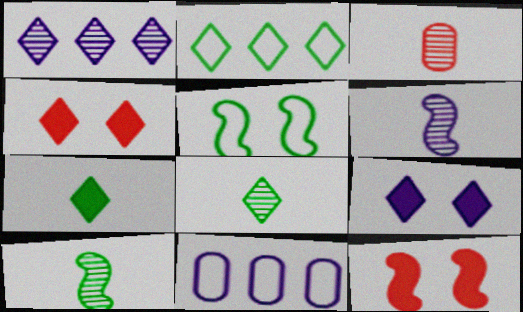[[3, 6, 8], 
[4, 10, 11], 
[6, 9, 11], 
[8, 11, 12]]